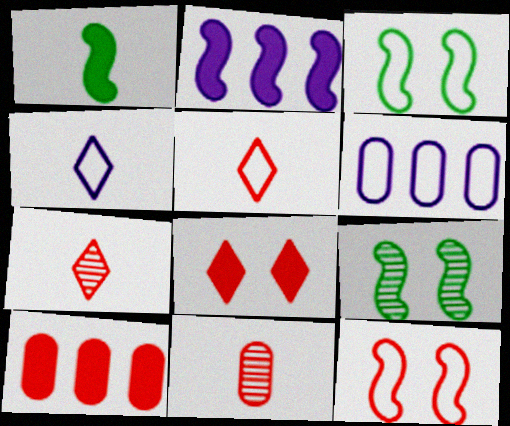[[1, 4, 11], 
[3, 5, 6], 
[4, 9, 10], 
[7, 10, 12]]